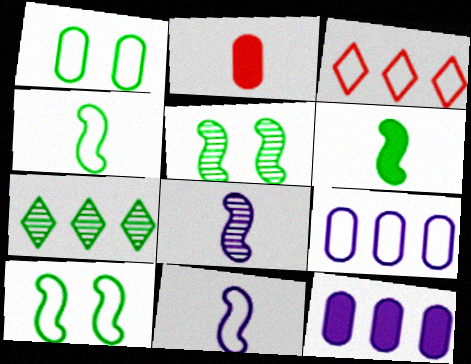[[1, 3, 11], 
[1, 6, 7]]